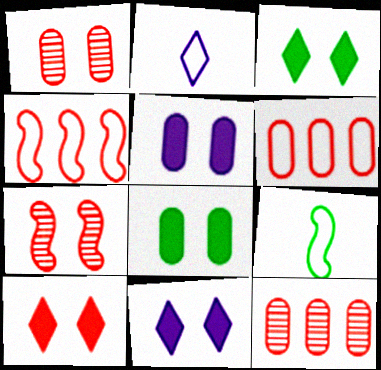[[3, 10, 11], 
[9, 11, 12]]